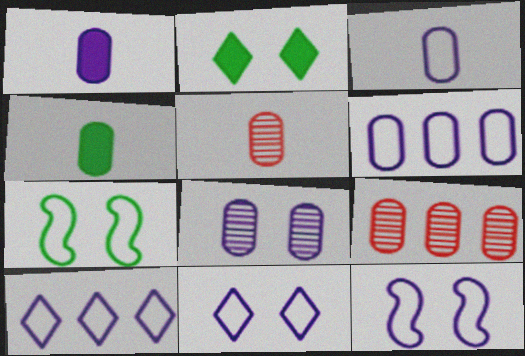[[1, 6, 8], 
[3, 4, 5], 
[3, 10, 12]]